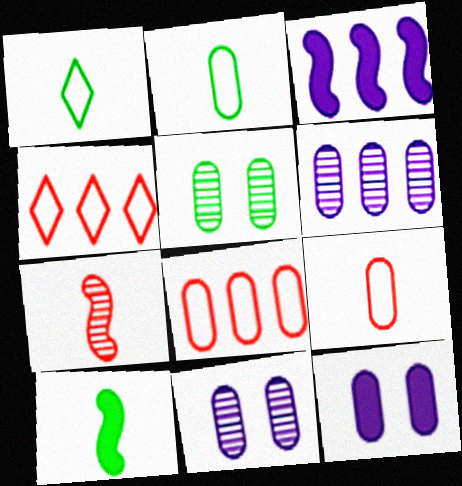[[4, 10, 11]]